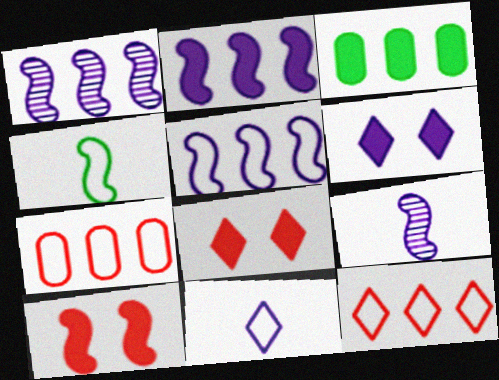[[1, 2, 5], 
[1, 3, 12], 
[1, 4, 10]]